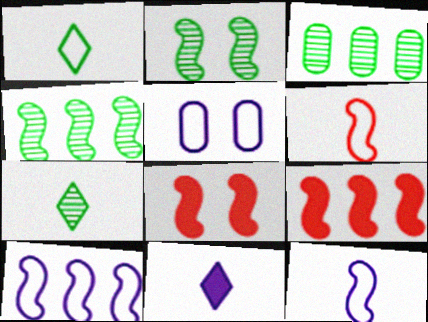[[2, 3, 7], 
[2, 9, 12], 
[4, 8, 12], 
[4, 9, 10], 
[5, 7, 9]]